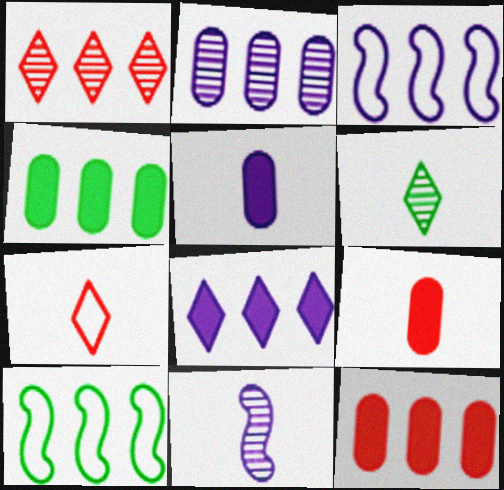[[1, 3, 4], 
[2, 3, 8]]